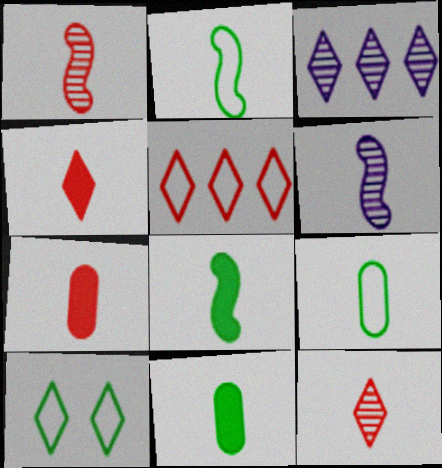[[3, 4, 10], 
[4, 6, 9]]